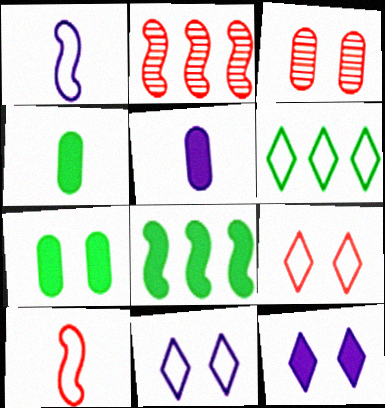[[2, 4, 11]]